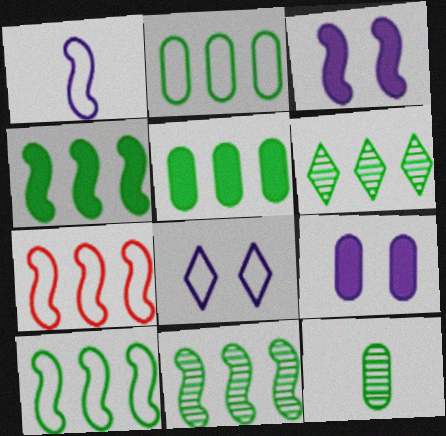[[2, 4, 6], 
[4, 10, 11], 
[5, 6, 10]]